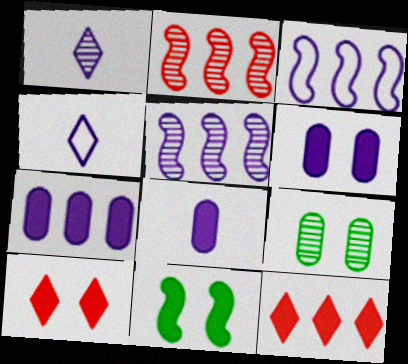[[1, 2, 9], 
[1, 3, 6], 
[4, 5, 6], 
[6, 7, 8], 
[6, 10, 11], 
[8, 11, 12]]